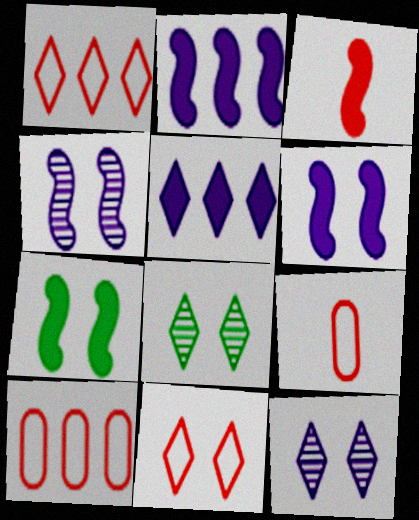[[2, 3, 7], 
[2, 8, 9]]